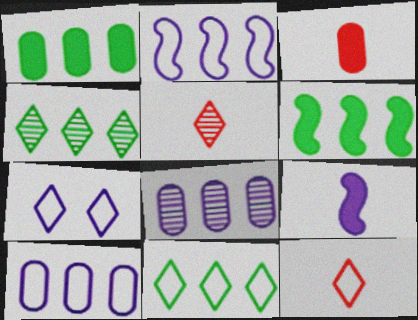[[7, 8, 9], 
[7, 11, 12]]